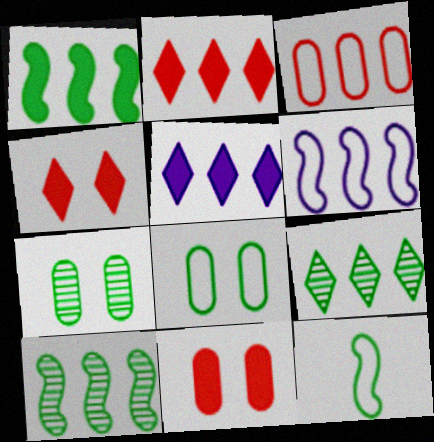[[3, 5, 10]]